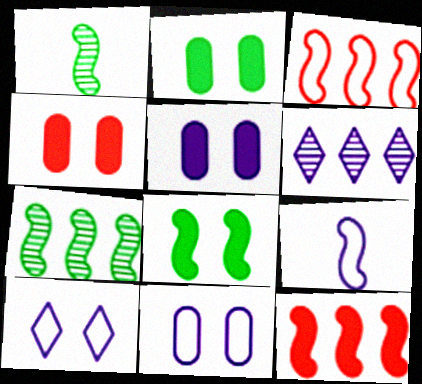[[2, 4, 5], 
[5, 6, 9]]